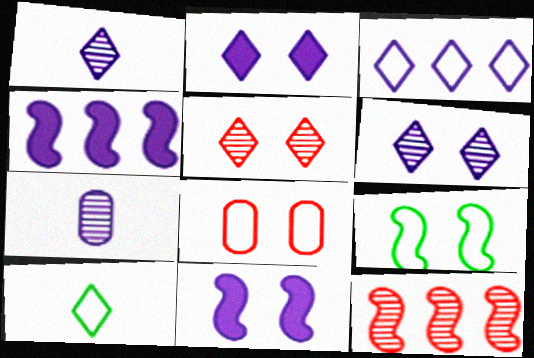[[1, 2, 3], 
[3, 7, 11]]